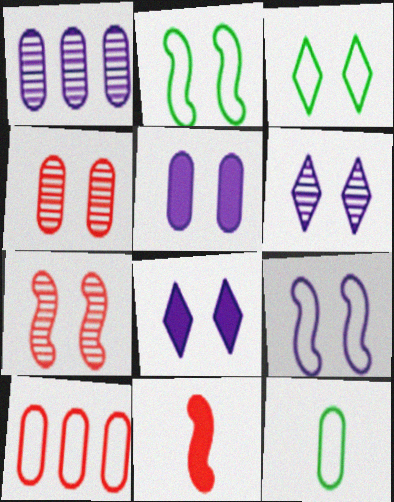[[1, 3, 11], 
[2, 4, 8], 
[3, 5, 7], 
[5, 6, 9]]